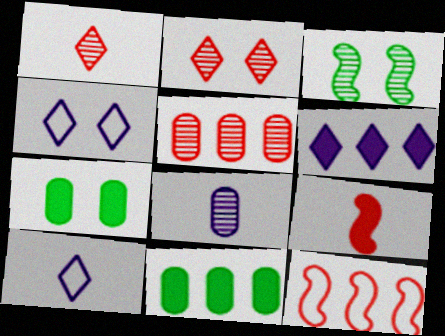[[6, 7, 9]]